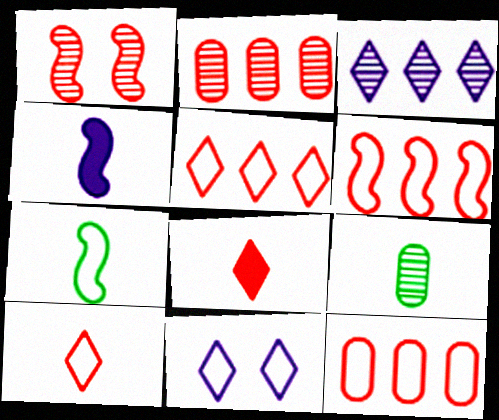[[1, 3, 9], 
[1, 8, 12], 
[4, 9, 10], 
[5, 6, 12], 
[7, 11, 12]]